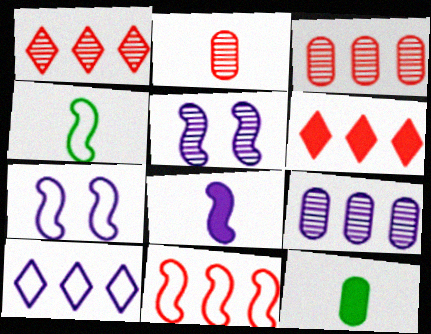[[1, 7, 12], 
[3, 6, 11], 
[4, 7, 11]]